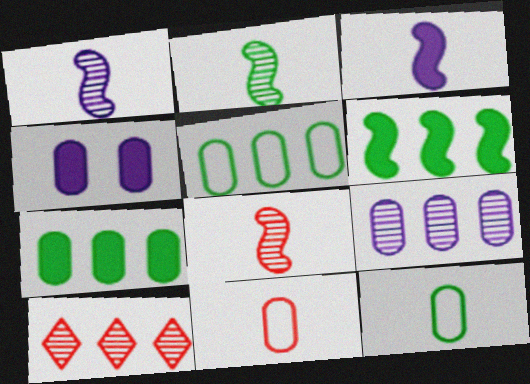[[1, 2, 8]]